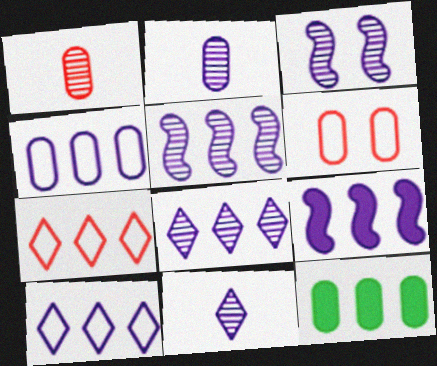[[2, 3, 8], 
[2, 6, 12], 
[4, 8, 9], 
[5, 7, 12]]